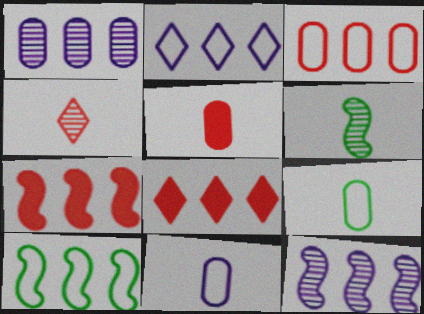[[1, 8, 10], 
[2, 3, 10], 
[7, 10, 12]]